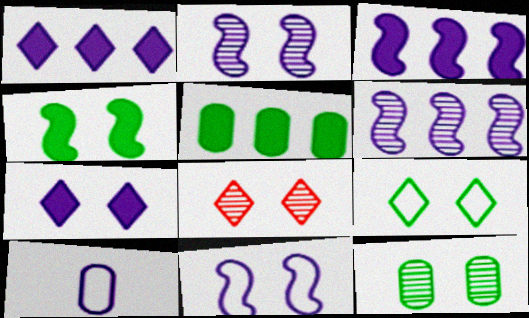[[1, 2, 10], 
[2, 8, 12], 
[4, 9, 12], 
[6, 7, 10], 
[7, 8, 9]]